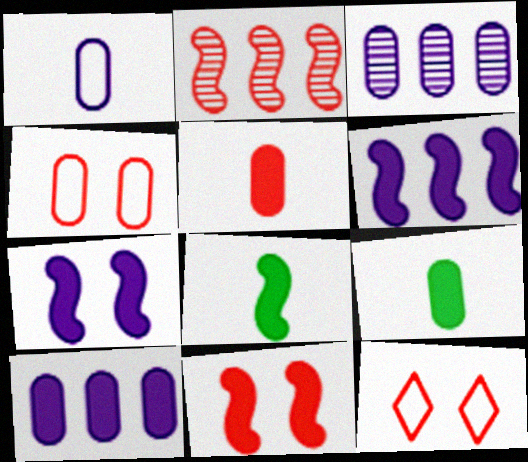[[2, 5, 12], 
[3, 4, 9], 
[3, 8, 12], 
[6, 8, 11]]